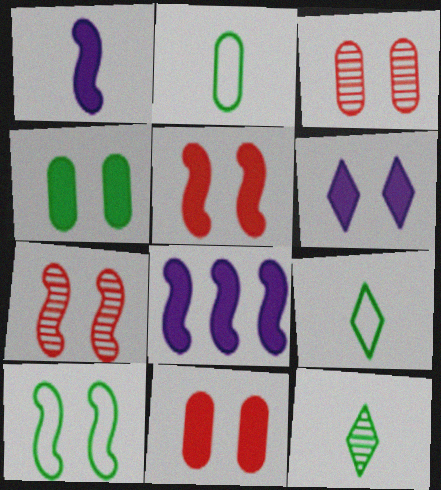[[3, 6, 10], 
[3, 8, 9], 
[4, 5, 6]]